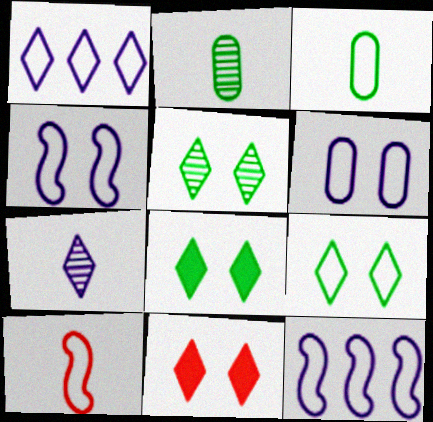[[2, 11, 12], 
[5, 8, 9]]